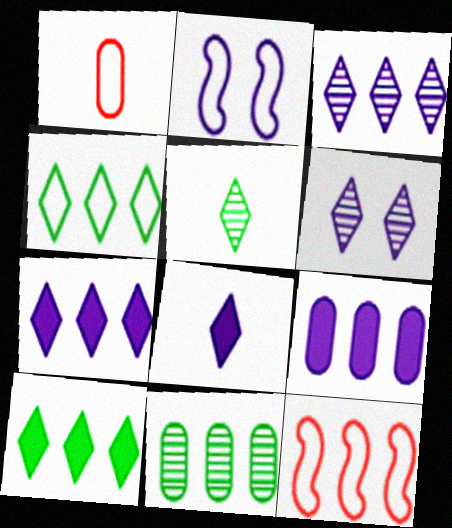[[1, 2, 4], 
[7, 11, 12]]